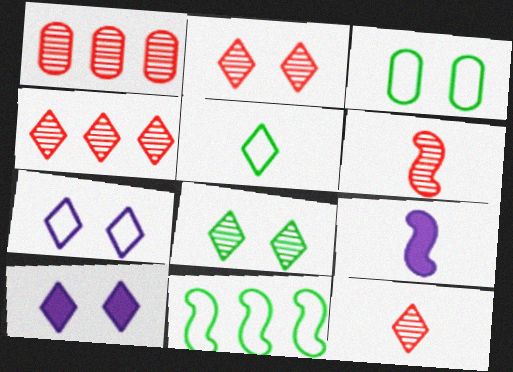[[1, 2, 6], 
[2, 4, 12], 
[3, 4, 9], 
[3, 5, 11], 
[4, 5, 10]]